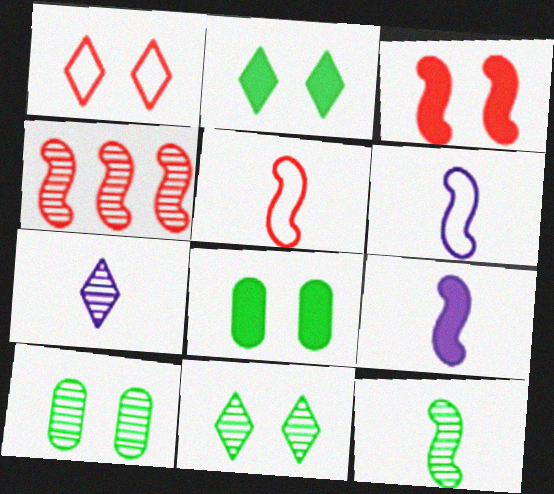[[3, 4, 5], 
[4, 7, 10], 
[5, 9, 12]]